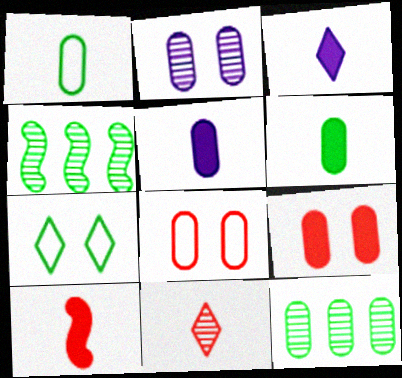[[2, 4, 11], 
[3, 4, 8], 
[3, 6, 10], 
[4, 6, 7], 
[5, 8, 12]]